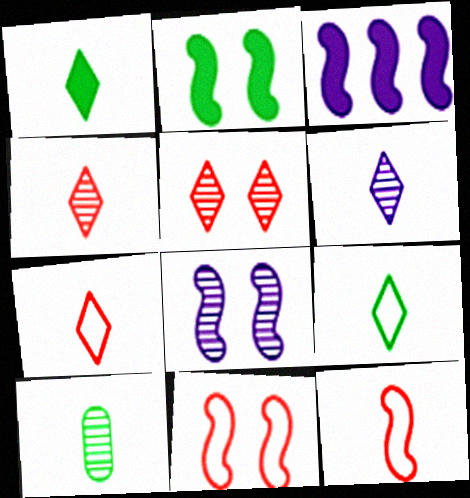[[1, 6, 7], 
[2, 8, 11]]